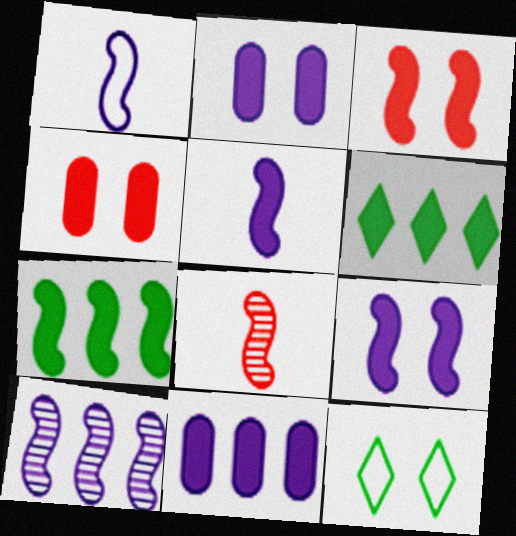[[1, 9, 10], 
[3, 5, 7], 
[4, 5, 6], 
[8, 11, 12]]